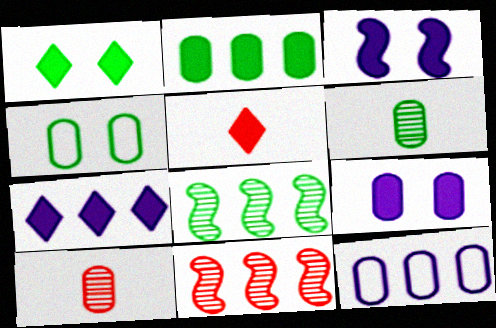[[1, 5, 7], 
[2, 3, 5], 
[2, 4, 6]]